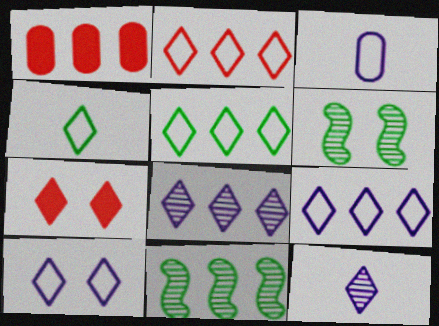[[1, 9, 11], 
[2, 4, 10], 
[2, 5, 9], 
[3, 7, 11], 
[4, 7, 8], 
[5, 7, 12]]